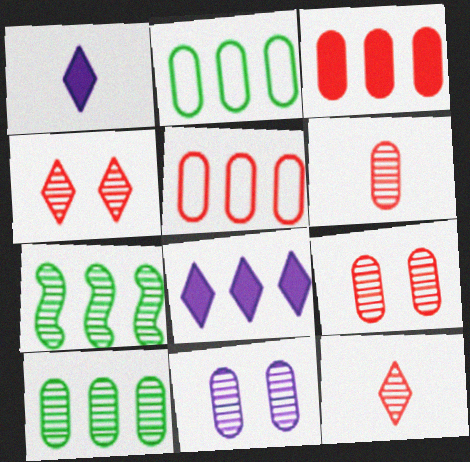[[5, 7, 8], 
[6, 10, 11], 
[7, 11, 12]]